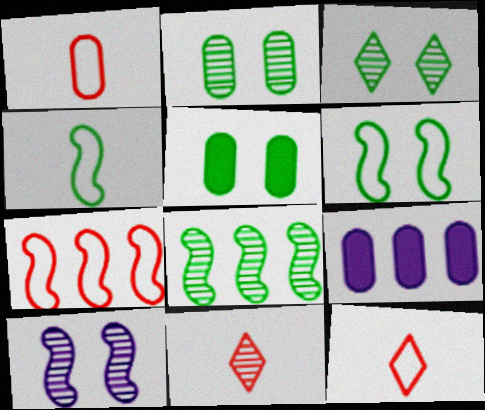[[1, 2, 9], 
[3, 5, 6], 
[6, 9, 11]]